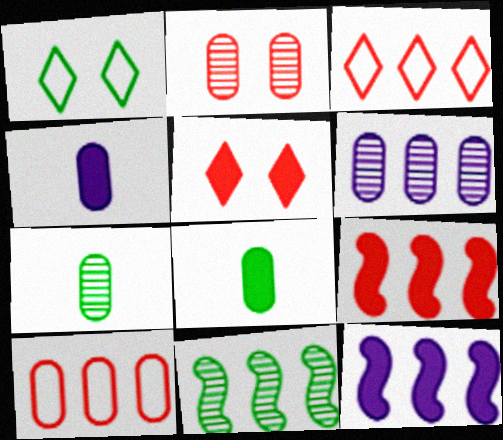[[1, 8, 11], 
[2, 6, 7], 
[5, 8, 12]]